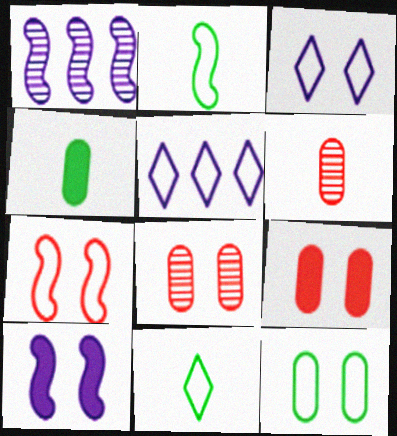[[1, 9, 11], 
[3, 7, 12]]